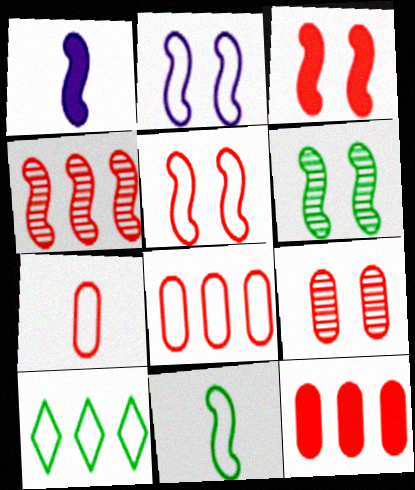[[1, 9, 10], 
[2, 3, 6], 
[2, 7, 10], 
[7, 9, 12]]